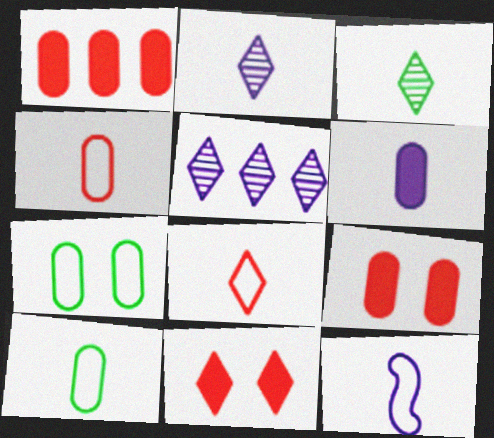[[2, 6, 12], 
[8, 10, 12]]